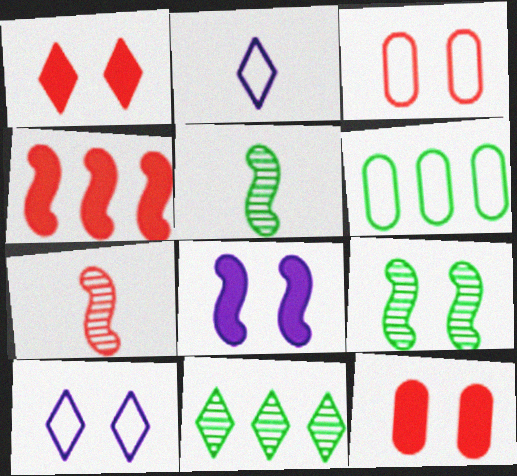[[1, 2, 11], 
[9, 10, 12]]